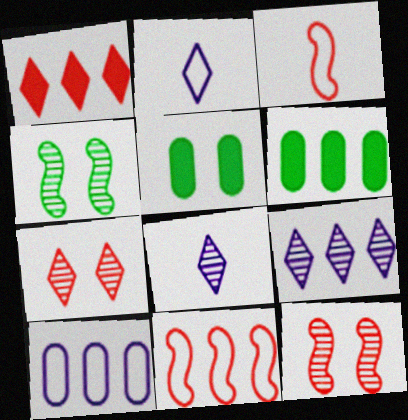[[2, 6, 12], 
[3, 5, 9], 
[5, 8, 11], 
[6, 9, 11]]